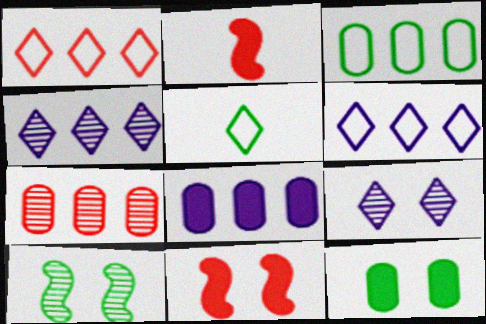[[2, 3, 9], 
[3, 7, 8]]